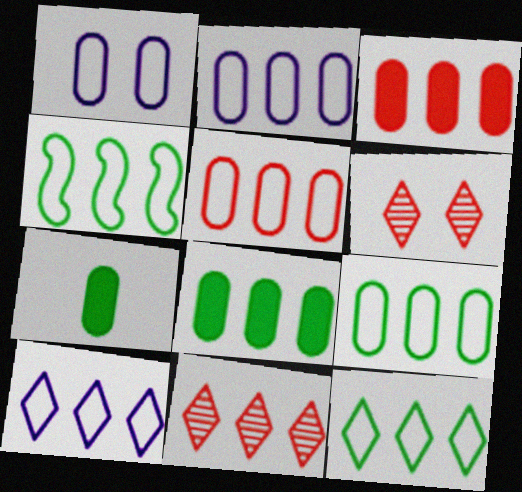[[2, 5, 9], 
[4, 5, 10], 
[4, 9, 12]]